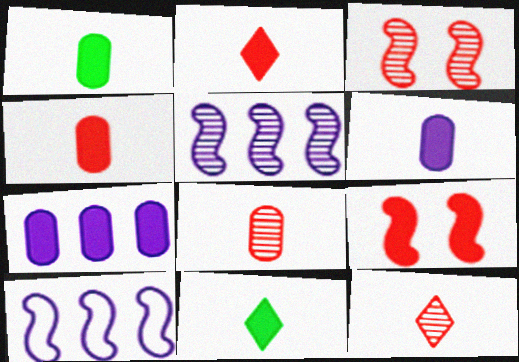[[1, 4, 6], 
[7, 9, 11]]